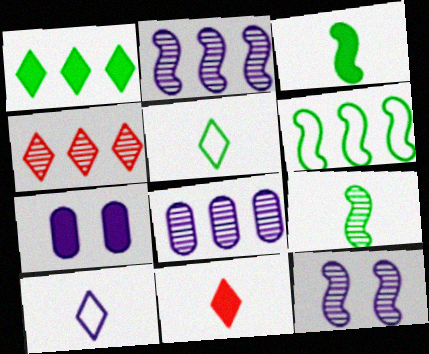[[2, 7, 10]]